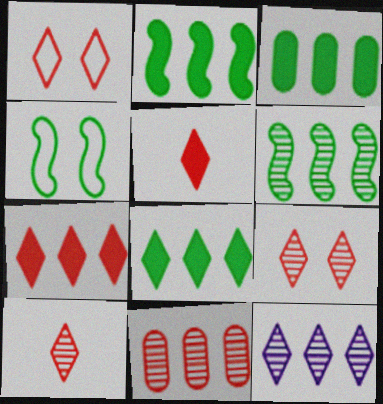[[1, 7, 10], 
[2, 3, 8], 
[6, 11, 12]]